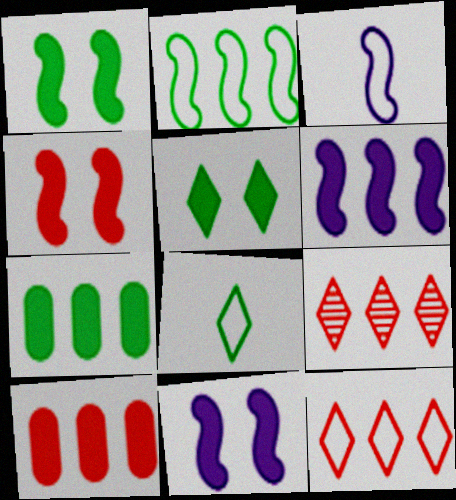[[1, 4, 11]]